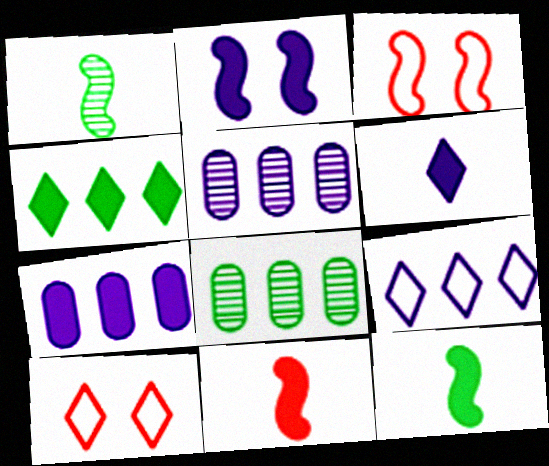[[1, 7, 10], 
[2, 6, 7], 
[3, 6, 8], 
[5, 10, 12]]